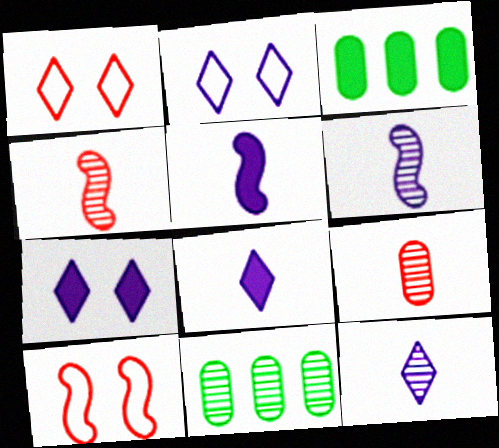[[1, 3, 6], 
[1, 5, 11], 
[2, 3, 4], 
[3, 10, 12], 
[8, 10, 11]]